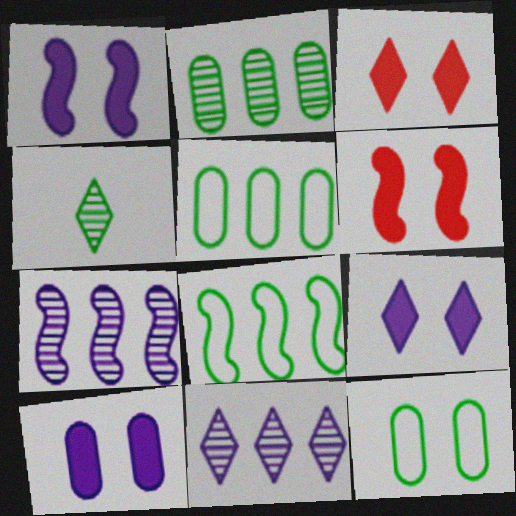[[1, 9, 10]]